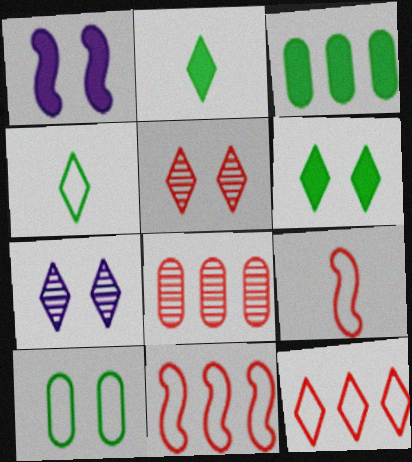[[1, 4, 8], 
[1, 5, 10], 
[2, 7, 12], 
[3, 7, 9]]